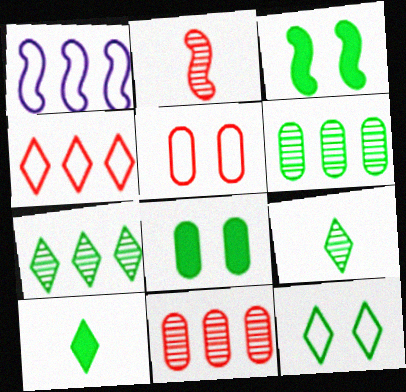[[1, 2, 3], 
[7, 10, 12]]